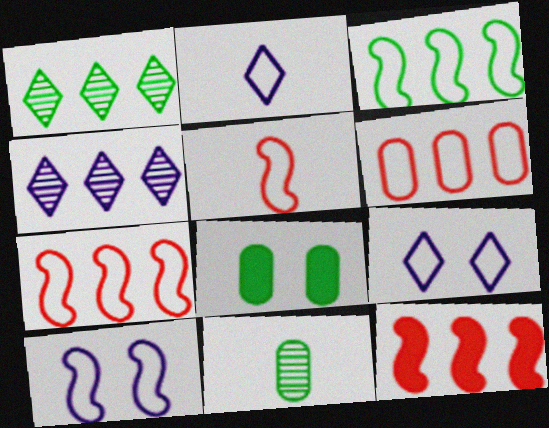[[3, 5, 10], 
[4, 5, 8], 
[9, 11, 12]]